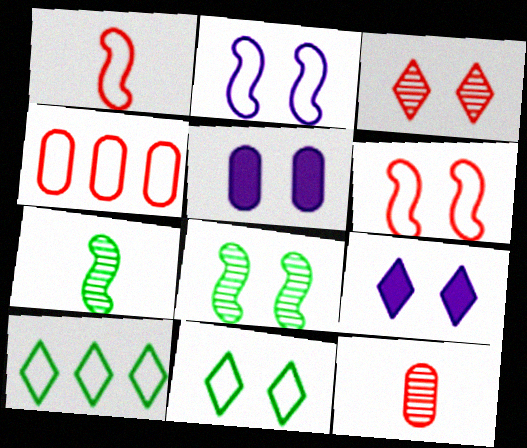[[3, 9, 11], 
[4, 7, 9]]